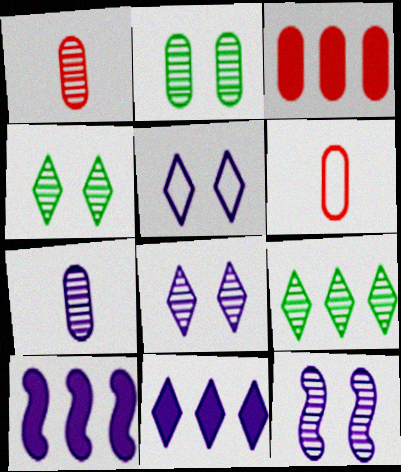[[1, 9, 12], 
[4, 6, 10], 
[5, 7, 10]]